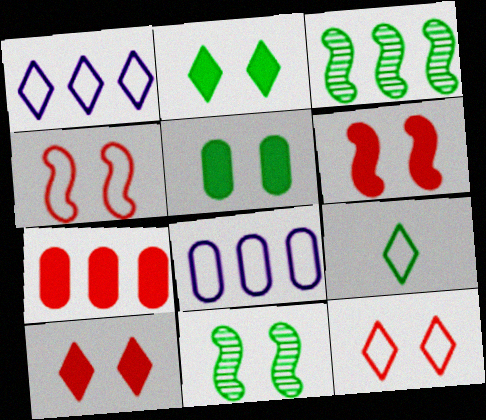[[1, 3, 7], 
[1, 9, 12], 
[3, 5, 9], 
[4, 8, 9]]